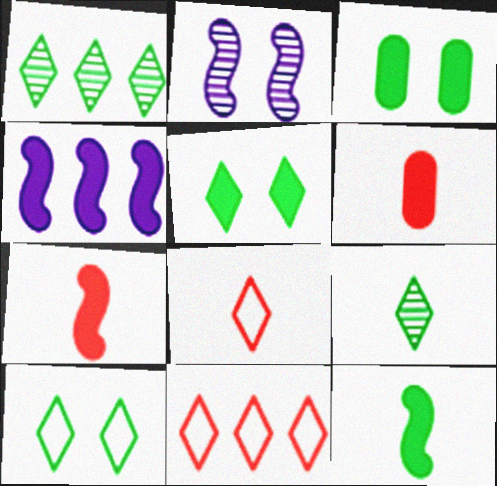[[4, 5, 6]]